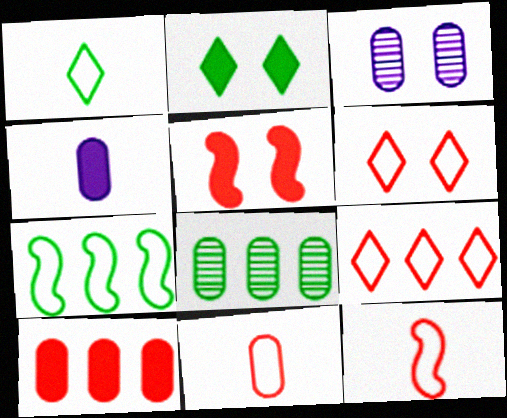[]